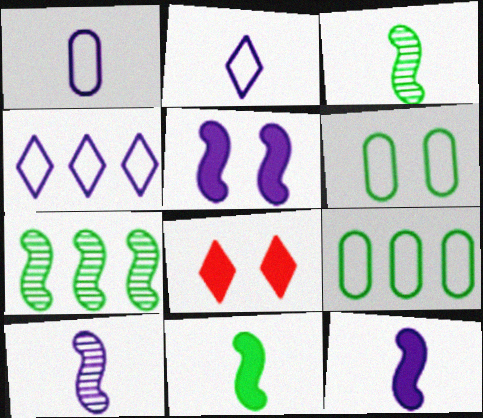[[1, 7, 8], 
[8, 9, 10]]